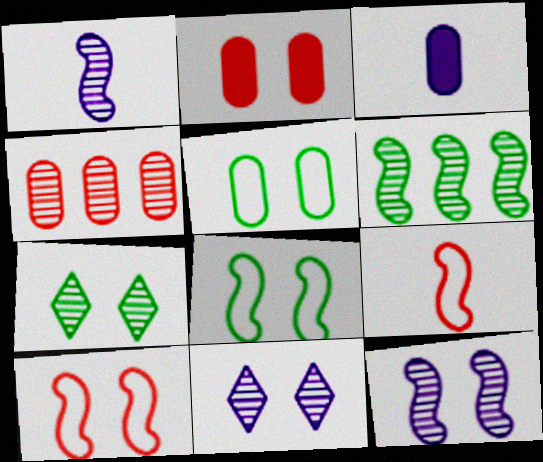[[1, 4, 7], 
[2, 8, 11], 
[3, 4, 5]]